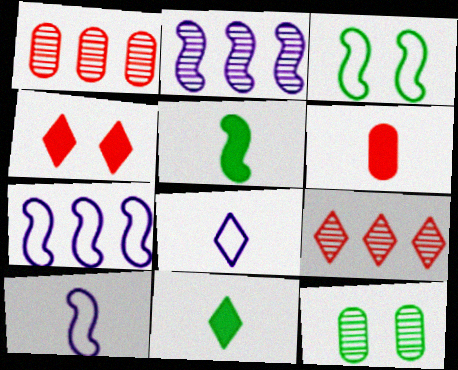[]